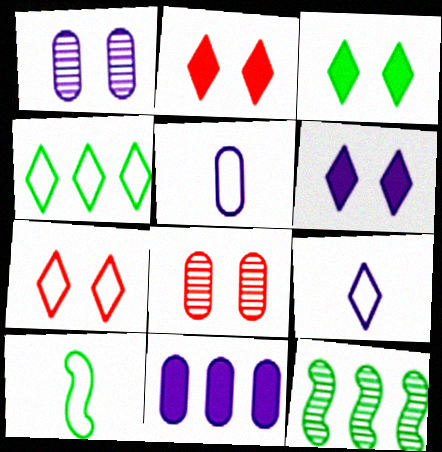[[1, 5, 11], 
[2, 3, 6], 
[2, 5, 12], 
[4, 7, 9]]